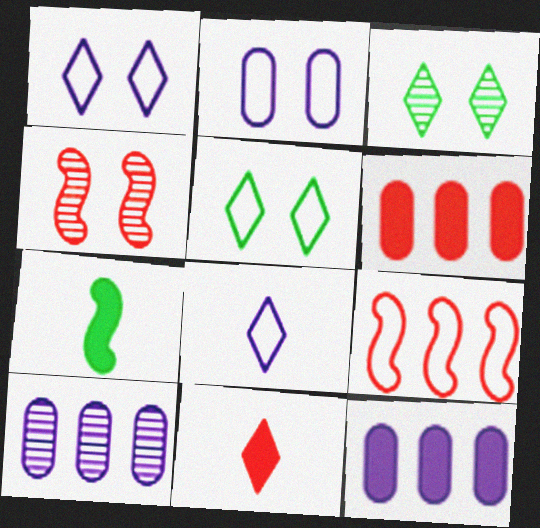[]